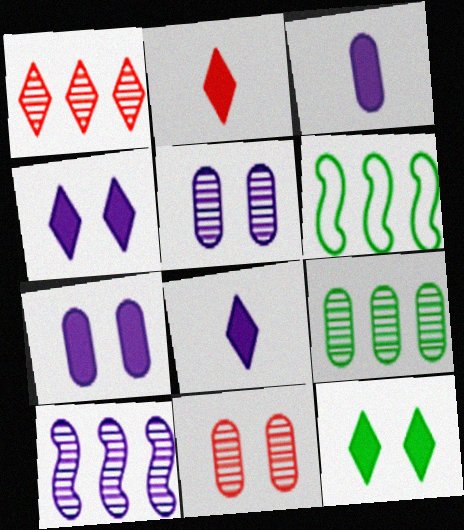[[1, 9, 10], 
[2, 5, 6], 
[6, 8, 11]]